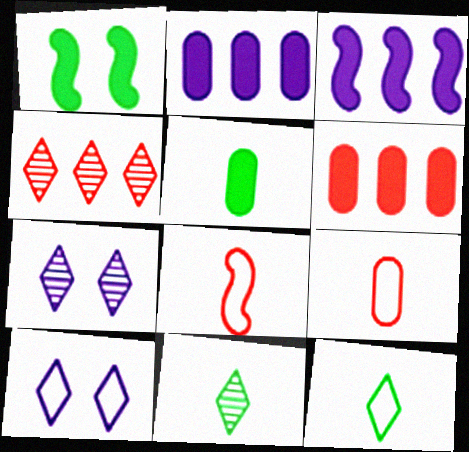[[4, 7, 11]]